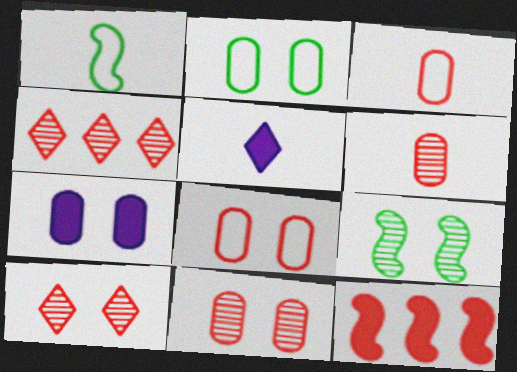[[1, 4, 7], 
[1, 5, 6], 
[2, 7, 11], 
[3, 10, 12]]